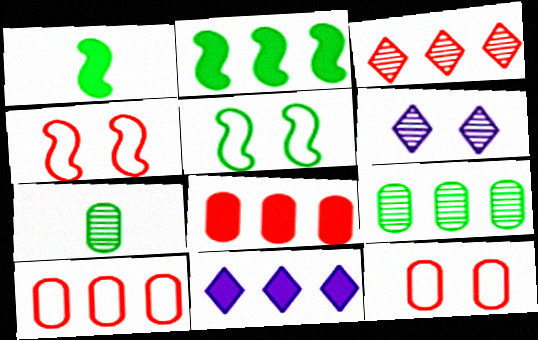[[1, 6, 10], 
[2, 8, 11], 
[4, 7, 11]]